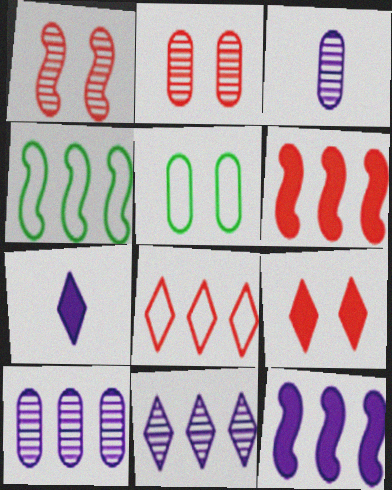[[2, 4, 7], 
[3, 4, 9]]